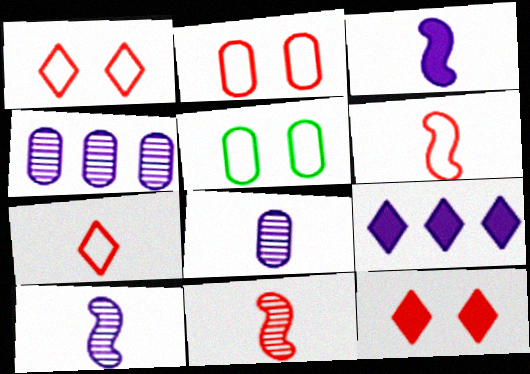[[5, 9, 11]]